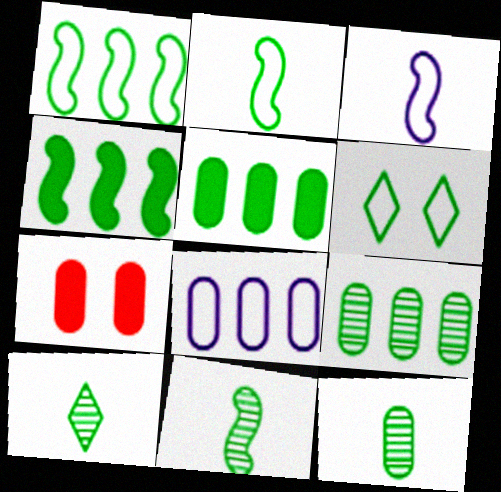[[4, 6, 12], 
[5, 6, 11], 
[7, 8, 12], 
[10, 11, 12]]